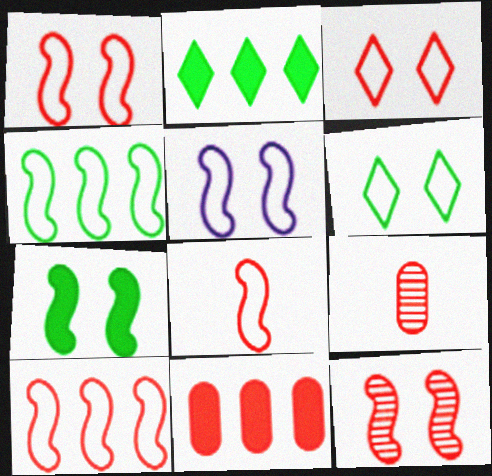[[1, 8, 10], 
[2, 5, 9], 
[4, 5, 8], 
[5, 7, 12]]